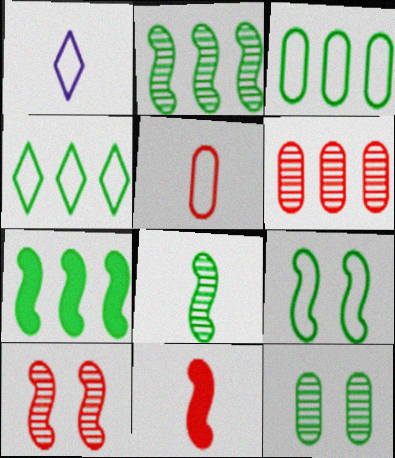[[7, 8, 9]]